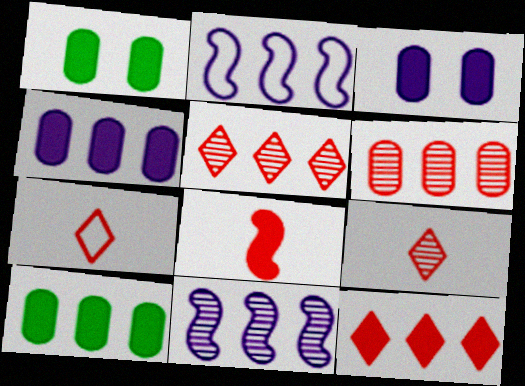[[1, 2, 9], 
[1, 7, 11], 
[2, 5, 10]]